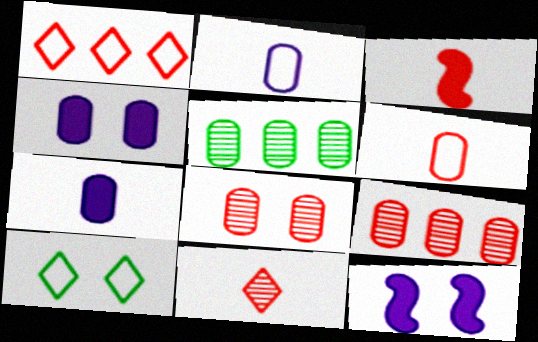[[1, 3, 8], 
[3, 6, 11], 
[4, 5, 6], 
[8, 10, 12]]